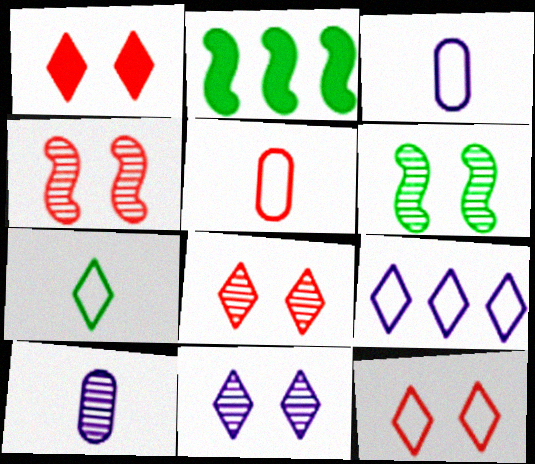[[1, 8, 12], 
[2, 3, 8], 
[2, 5, 11], 
[2, 10, 12], 
[7, 9, 12]]